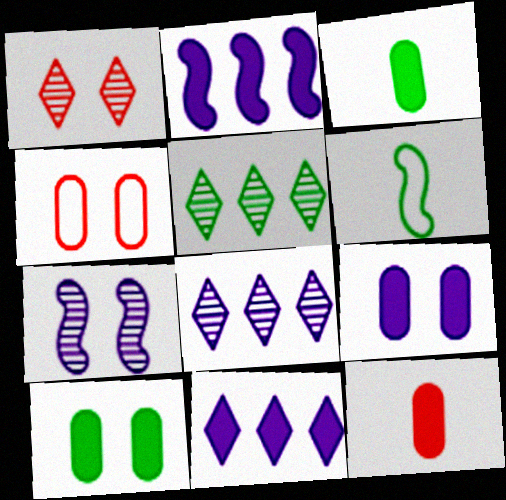[[5, 6, 10]]